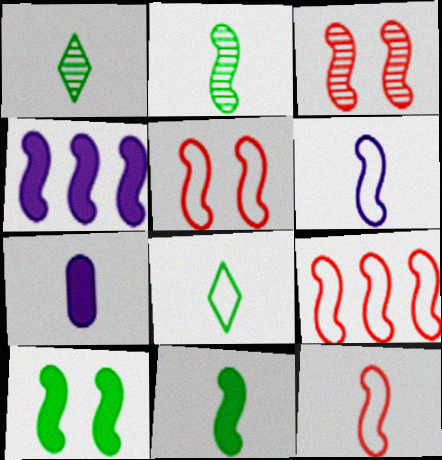[[1, 7, 12], 
[2, 4, 5], 
[5, 9, 12]]